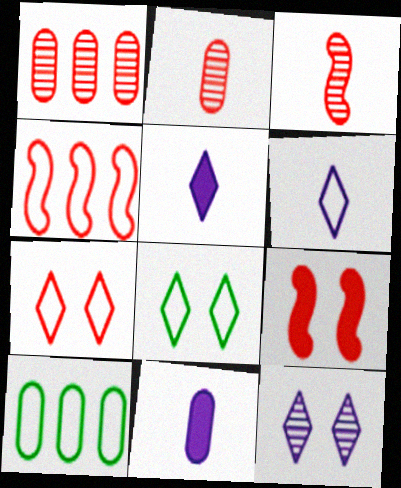[[3, 4, 9]]